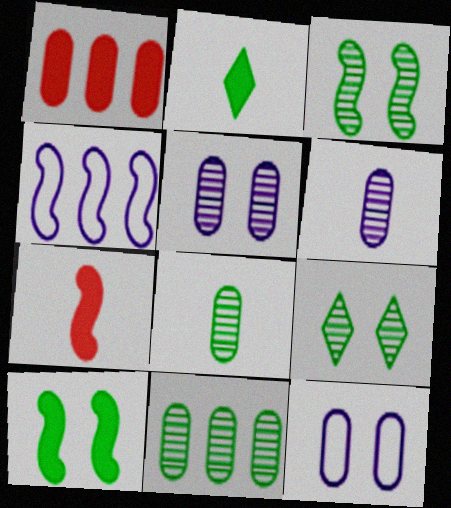[[1, 8, 12], 
[3, 4, 7]]